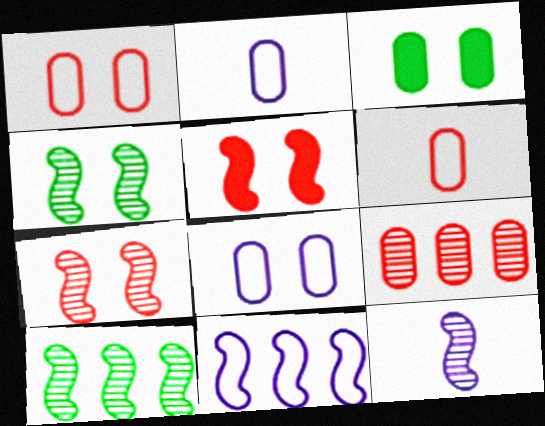[[2, 3, 9], 
[7, 10, 12]]